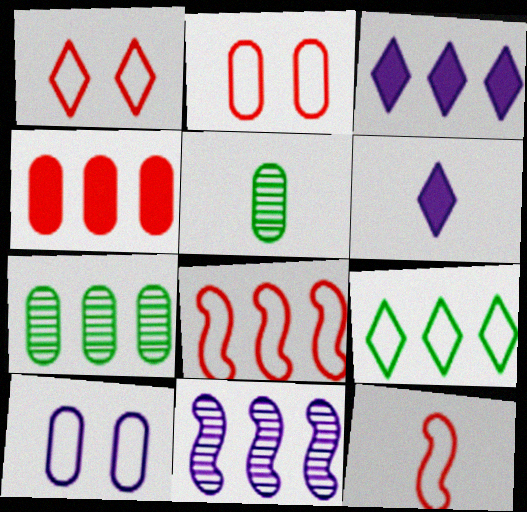[[3, 7, 8], 
[4, 5, 10], 
[4, 9, 11], 
[5, 6, 12], 
[6, 10, 11], 
[9, 10, 12]]